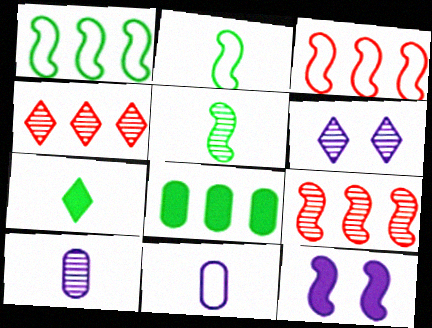[[2, 9, 12], 
[3, 5, 12]]